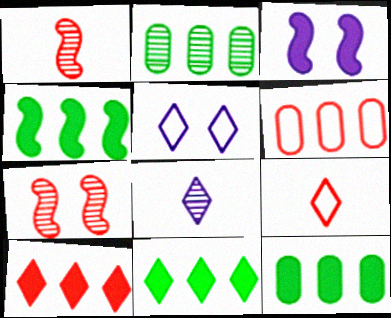[[1, 5, 12], 
[2, 3, 9], 
[2, 7, 8], 
[4, 11, 12]]